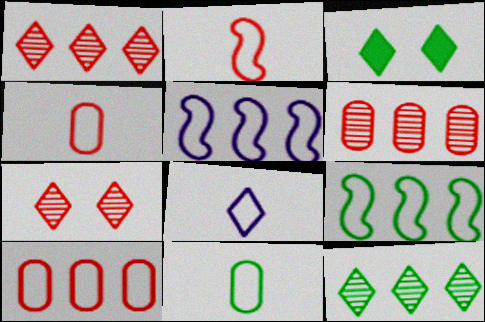[[1, 3, 8], 
[2, 8, 11]]